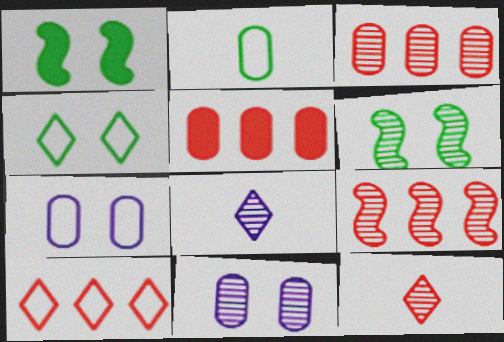[[2, 5, 11], 
[3, 6, 8], 
[5, 9, 10]]